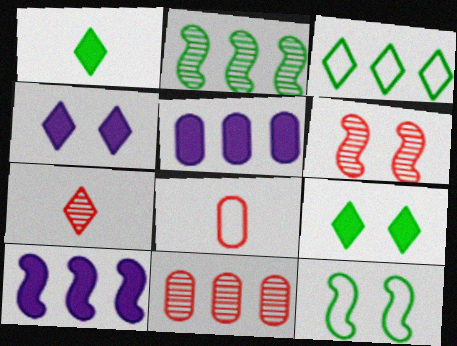[[2, 4, 8], 
[3, 4, 7], 
[3, 10, 11], 
[5, 7, 12], 
[6, 7, 11]]